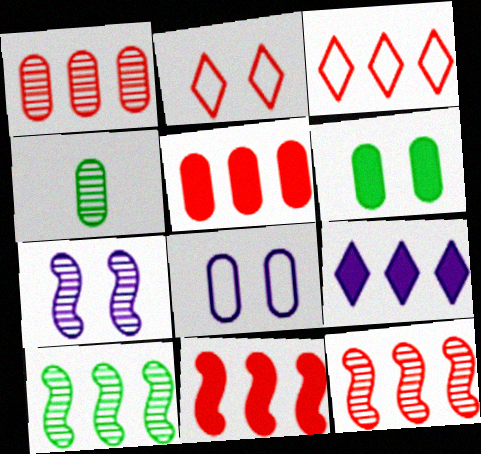[[1, 3, 11], 
[2, 6, 7], 
[3, 5, 12], 
[4, 5, 8]]